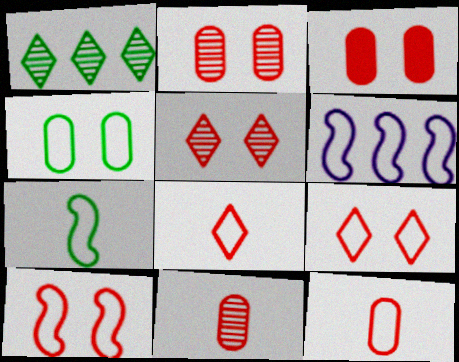[[3, 5, 10], 
[4, 6, 8], 
[6, 7, 10]]